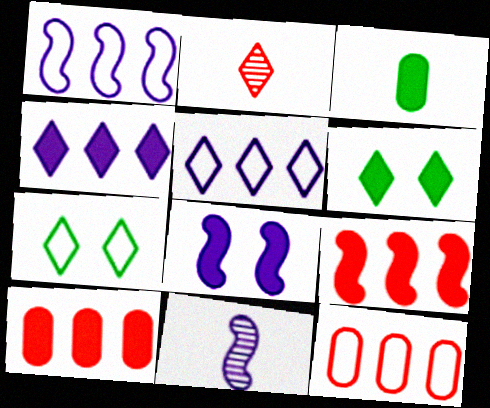[[1, 8, 11], 
[2, 4, 7], 
[2, 5, 6], 
[6, 11, 12], 
[7, 10, 11]]